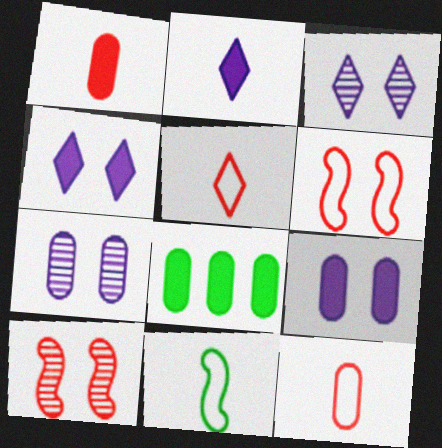[[1, 8, 9], 
[7, 8, 12]]